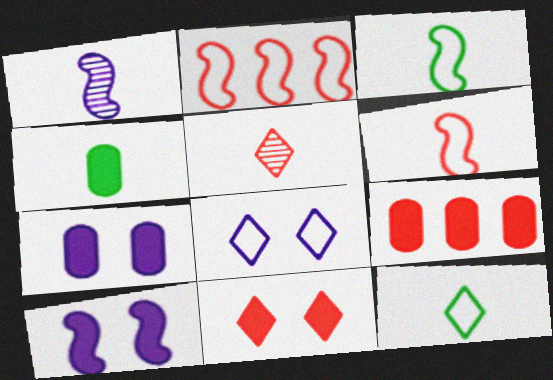[[4, 7, 9]]